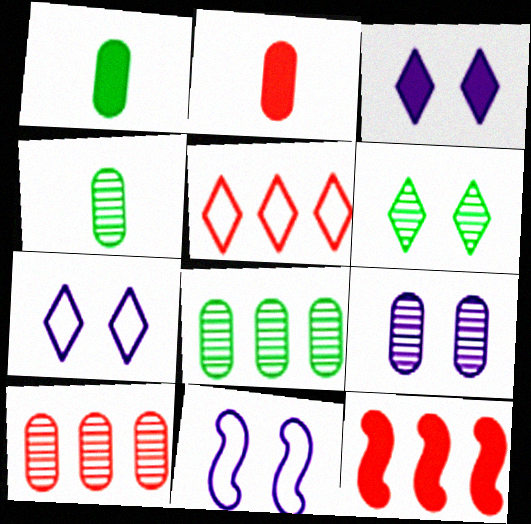[[1, 3, 12], 
[3, 9, 11], 
[4, 7, 12], 
[4, 9, 10], 
[5, 10, 12]]